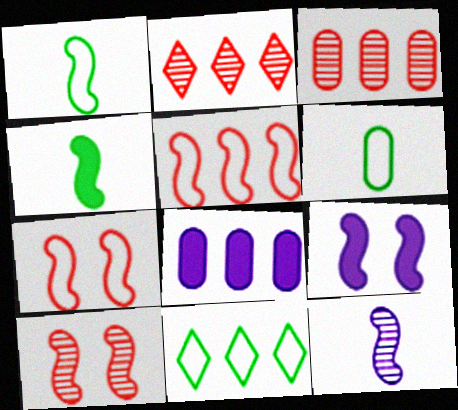[[2, 6, 9]]